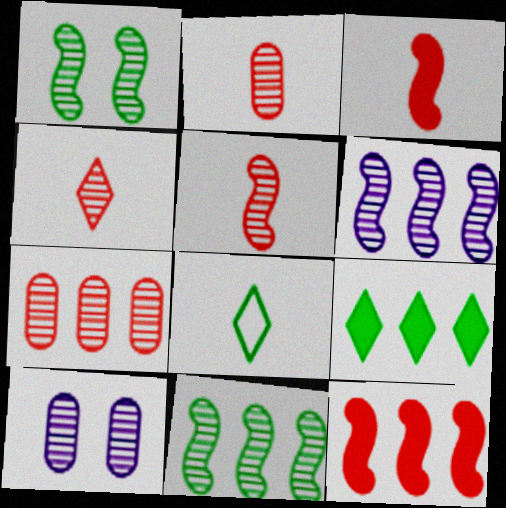[[1, 5, 6], 
[2, 4, 5], 
[4, 10, 11], 
[8, 10, 12]]